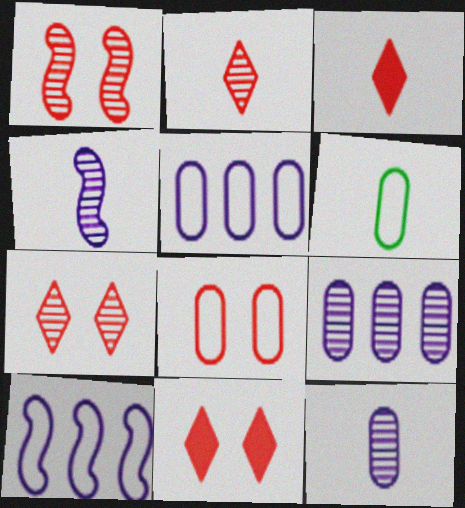[[1, 8, 11], 
[3, 4, 6], 
[5, 6, 8]]